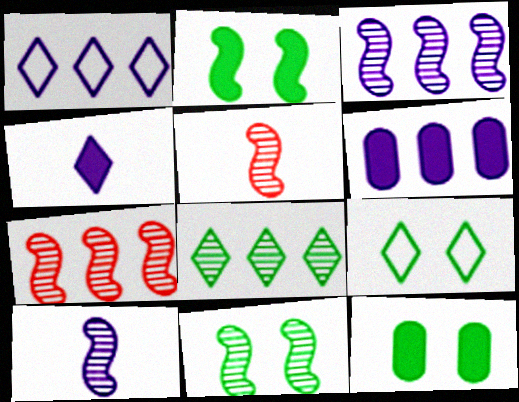[[1, 3, 6], 
[1, 5, 12], 
[3, 5, 11], 
[5, 6, 9], 
[7, 10, 11], 
[9, 11, 12]]